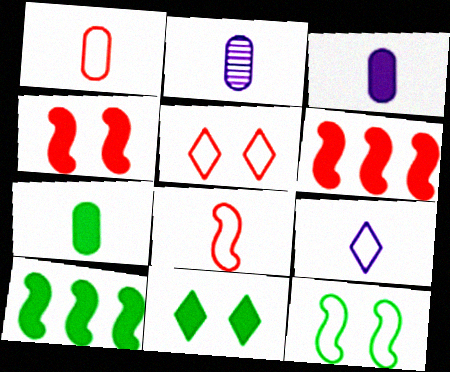[[1, 2, 7], 
[2, 5, 10], 
[3, 6, 11], 
[7, 10, 11]]